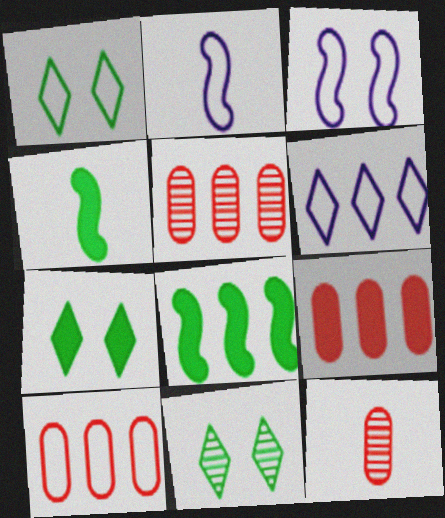[[1, 2, 10], 
[1, 7, 11], 
[2, 5, 7], 
[2, 9, 11], 
[5, 6, 8], 
[5, 9, 10]]